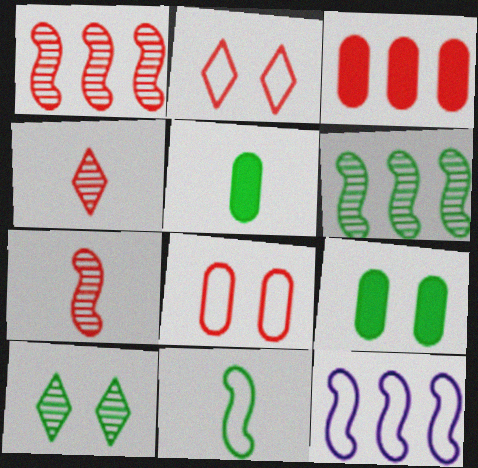[[2, 3, 7], 
[4, 9, 12]]